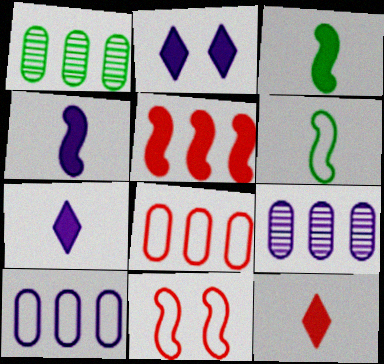[[1, 7, 11]]